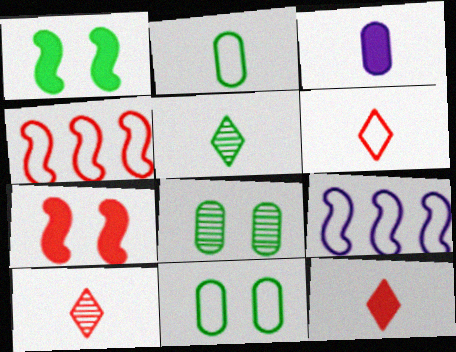[[6, 9, 11], 
[6, 10, 12], 
[8, 9, 12]]